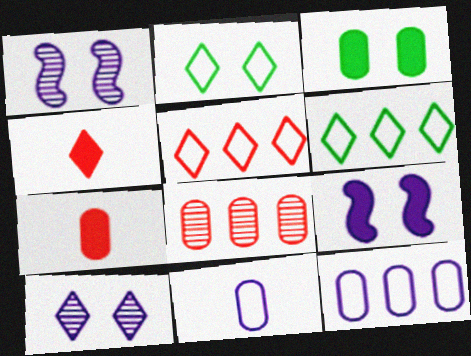[[1, 6, 7], 
[3, 8, 11], 
[4, 6, 10]]